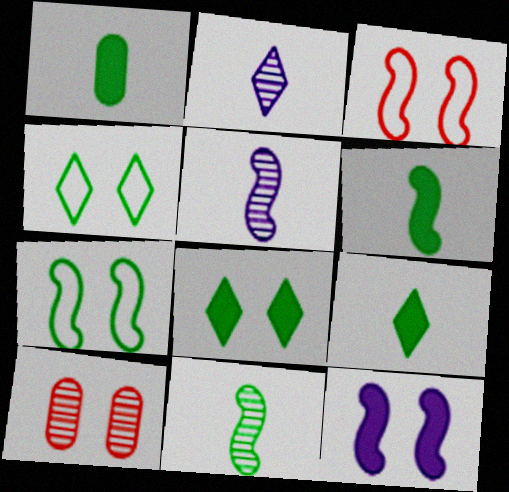[[1, 6, 9], 
[4, 10, 12]]